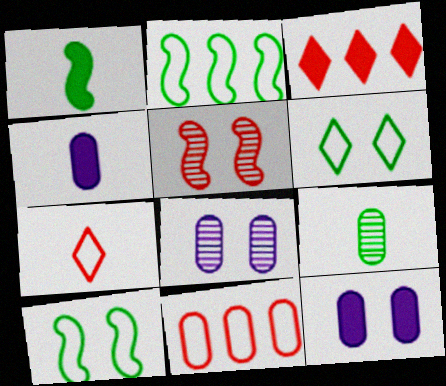[[1, 3, 12], 
[5, 6, 12], 
[9, 11, 12]]